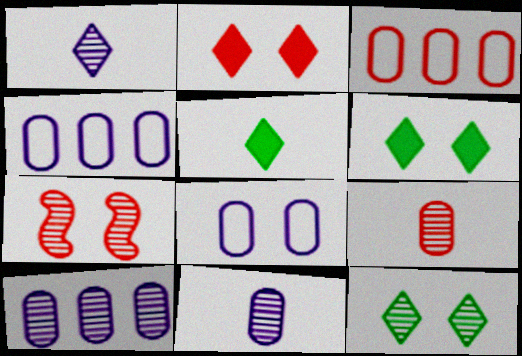[[4, 5, 7], 
[6, 7, 8]]